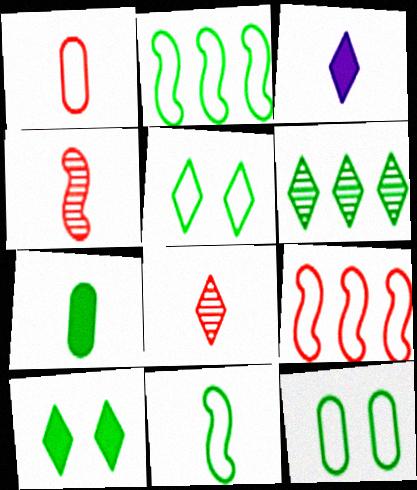[]